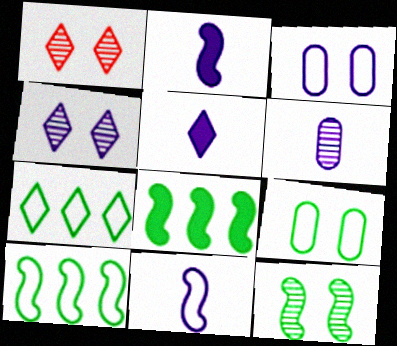[[1, 5, 7], 
[5, 6, 11]]